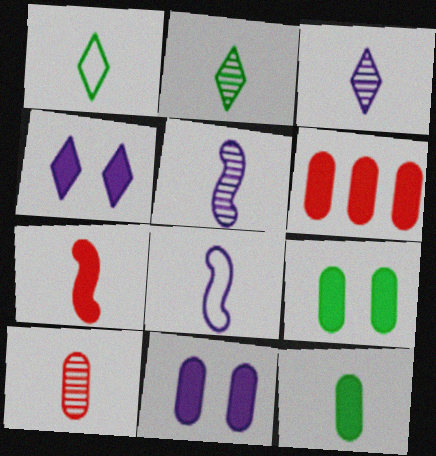[[2, 5, 10], 
[6, 11, 12]]